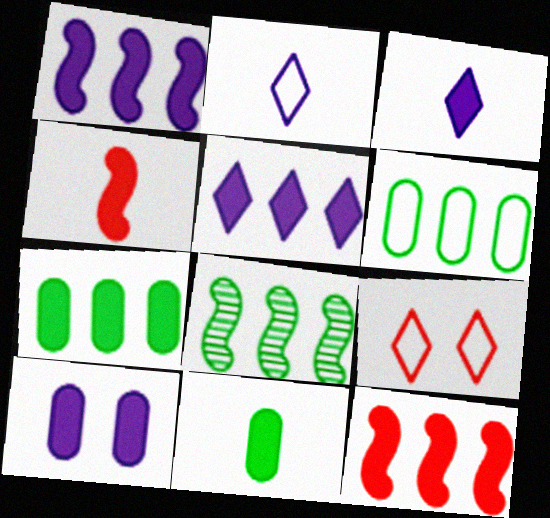[[1, 3, 10], 
[3, 4, 11], 
[5, 7, 12]]